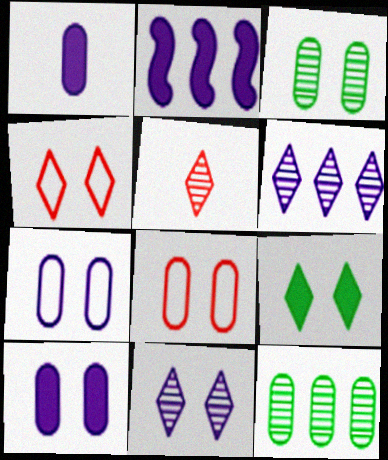[[1, 8, 12], 
[3, 8, 10], 
[4, 9, 11]]